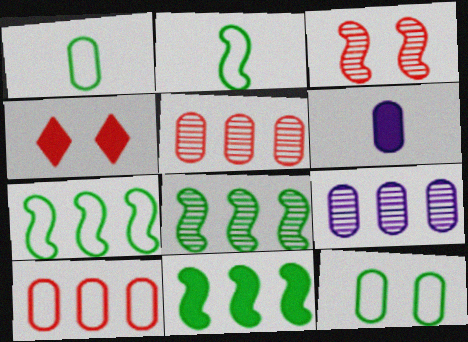[[2, 4, 9], 
[4, 6, 11], 
[5, 6, 12], 
[7, 8, 11]]